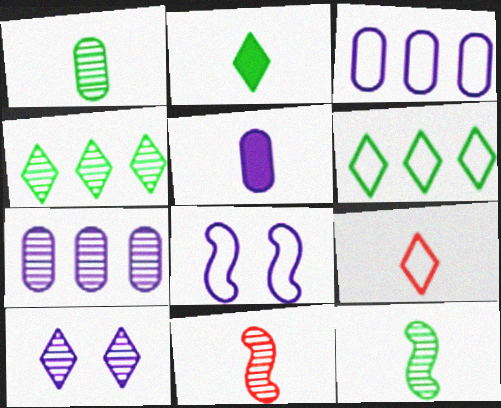[[5, 9, 12]]